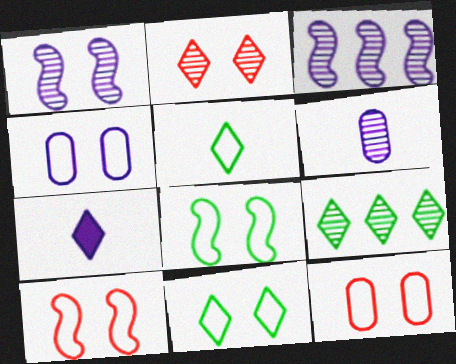[[3, 4, 7], 
[4, 10, 11]]